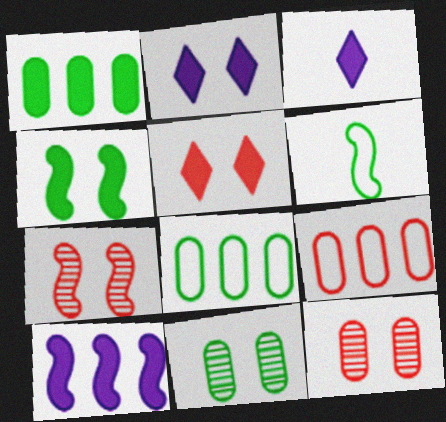[[3, 7, 8], 
[6, 7, 10]]